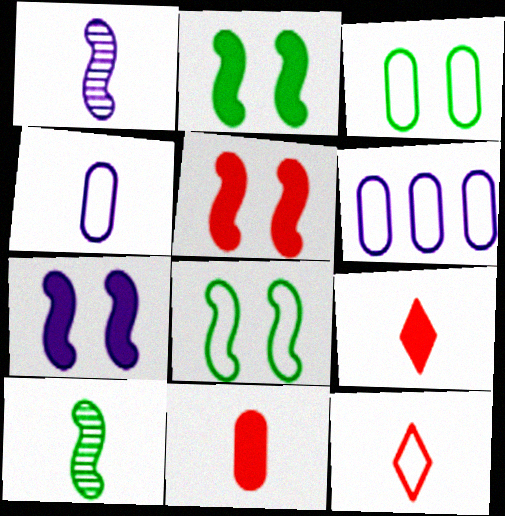[[2, 5, 7], 
[4, 9, 10], 
[6, 8, 12]]